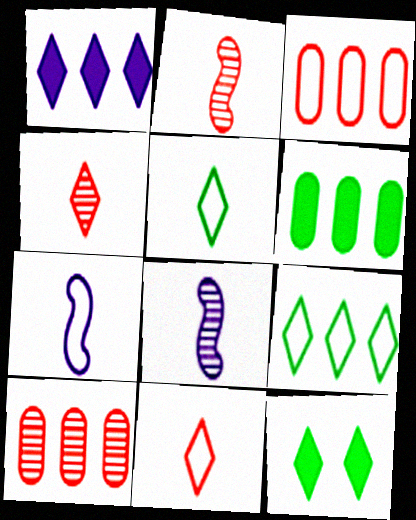[[3, 8, 12], 
[7, 10, 12]]